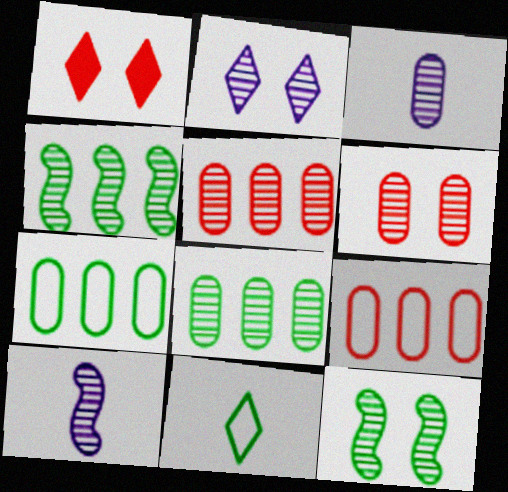[[1, 7, 10], 
[2, 6, 12], 
[3, 6, 8]]